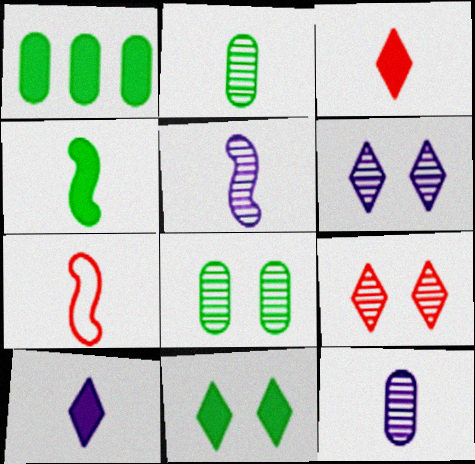[[1, 4, 11], 
[1, 6, 7], 
[2, 7, 10], 
[4, 5, 7]]